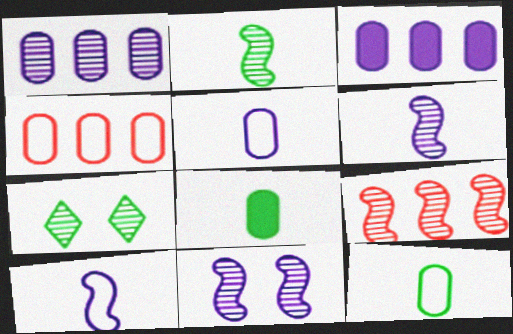[[2, 9, 11]]